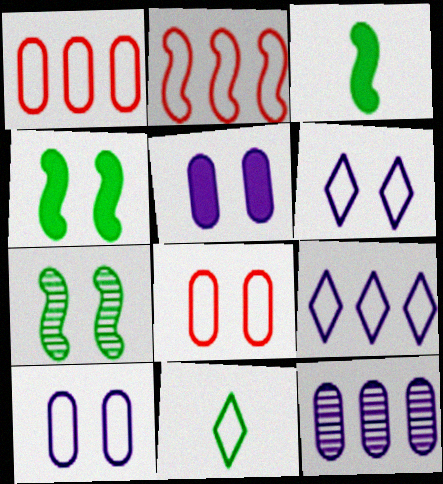[[2, 10, 11]]